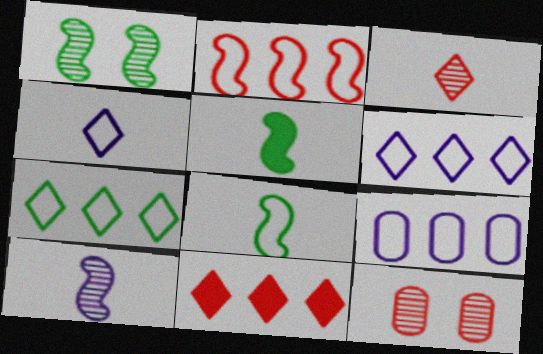[[2, 7, 9], 
[5, 6, 12]]